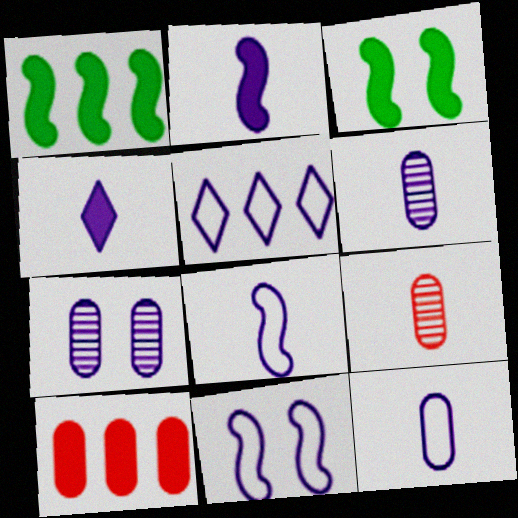[[2, 5, 7], 
[3, 4, 10], 
[3, 5, 9], 
[4, 6, 8], 
[5, 11, 12]]